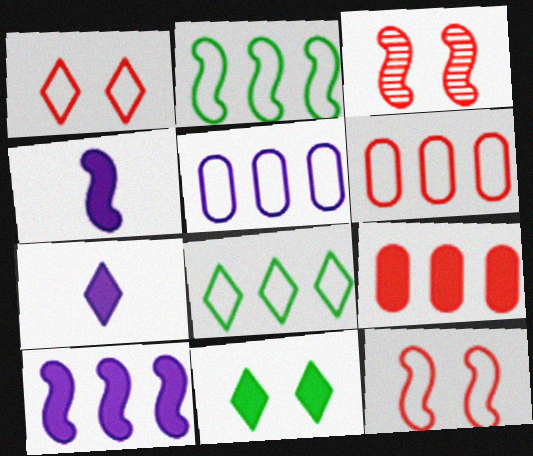[[2, 3, 4], 
[4, 9, 11]]